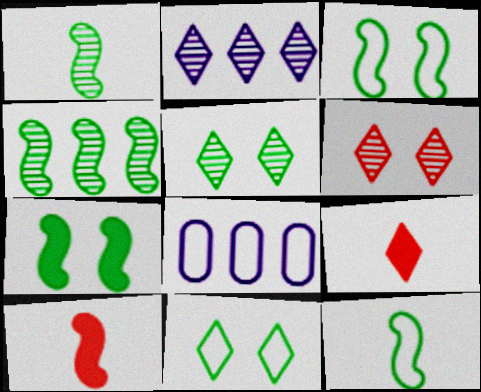[[2, 9, 11], 
[4, 7, 12], 
[5, 8, 10]]